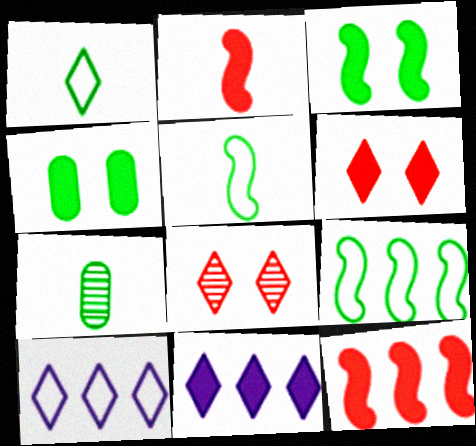[[1, 8, 11], 
[2, 4, 11]]